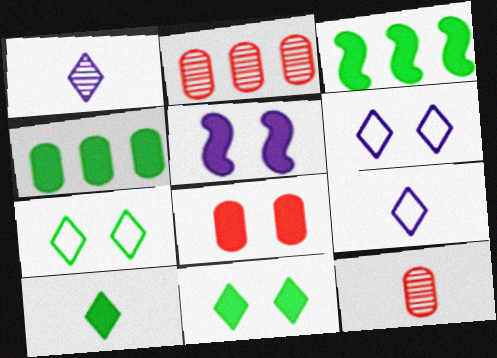[[3, 6, 12], 
[5, 8, 11]]